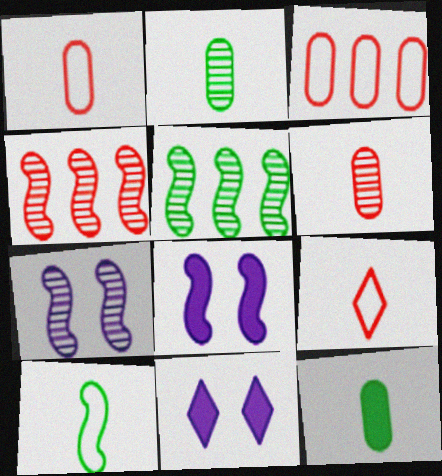[[1, 5, 11], 
[4, 8, 10]]